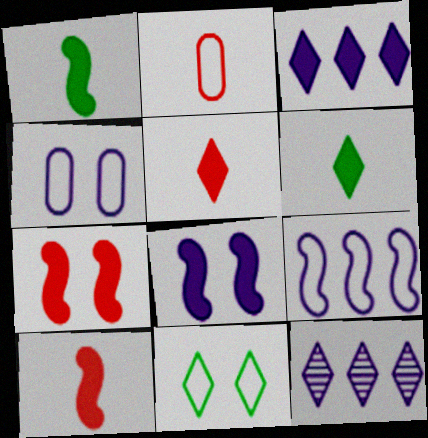[[2, 9, 11], 
[5, 11, 12]]